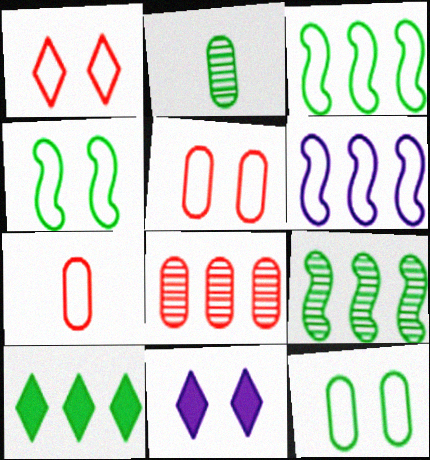[[2, 4, 10], 
[6, 8, 10], 
[7, 9, 11]]